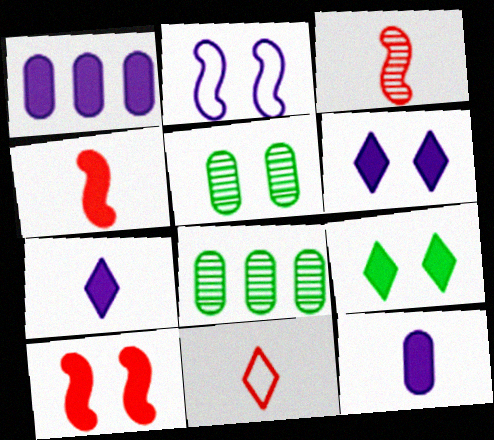[[1, 4, 9]]